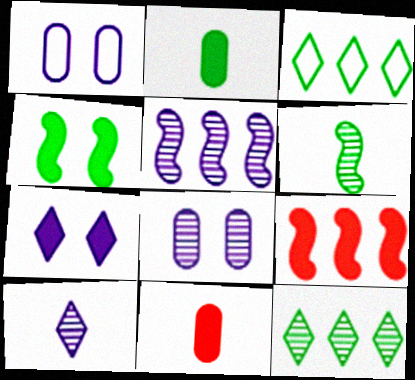[[2, 7, 9], 
[5, 8, 10]]